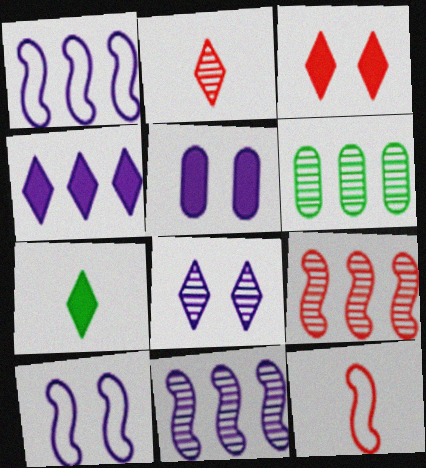[[3, 4, 7], 
[5, 8, 10]]